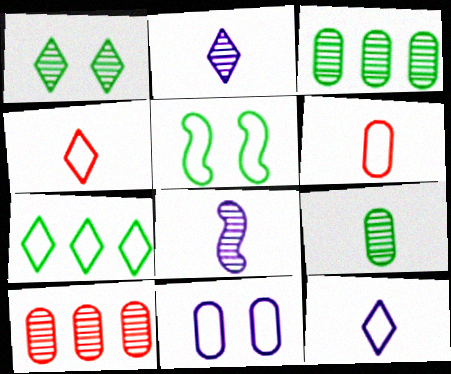[[1, 8, 10]]